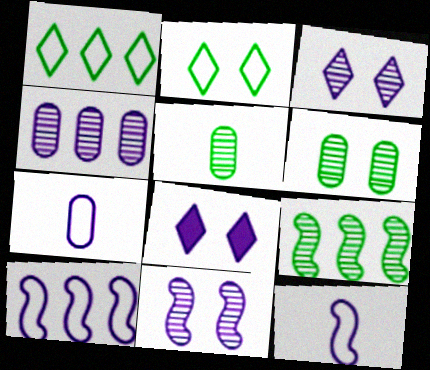[[4, 8, 12]]